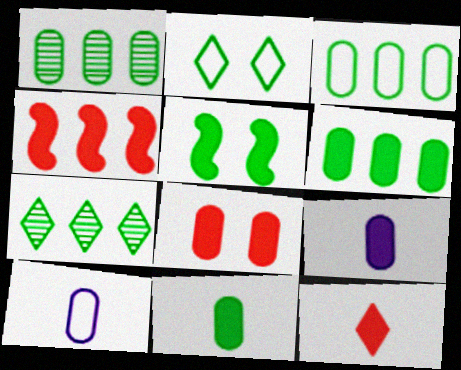[[1, 3, 6], 
[1, 8, 10], 
[4, 8, 12], 
[6, 8, 9]]